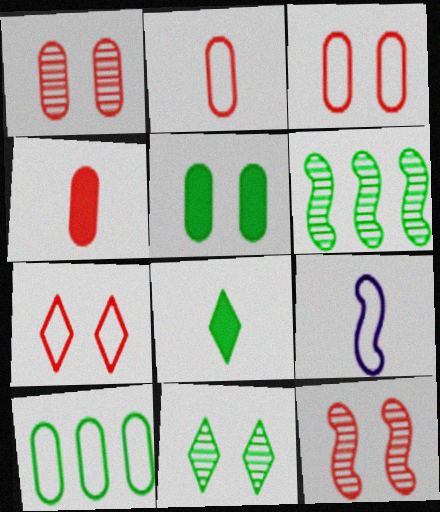[[7, 9, 10]]